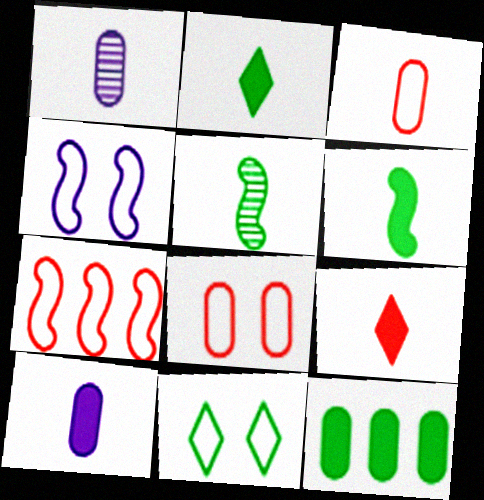[[1, 8, 12], 
[4, 8, 11], 
[5, 11, 12], 
[6, 9, 10]]